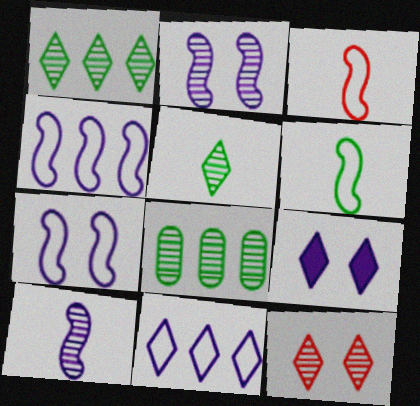[[3, 8, 9], 
[8, 10, 12]]